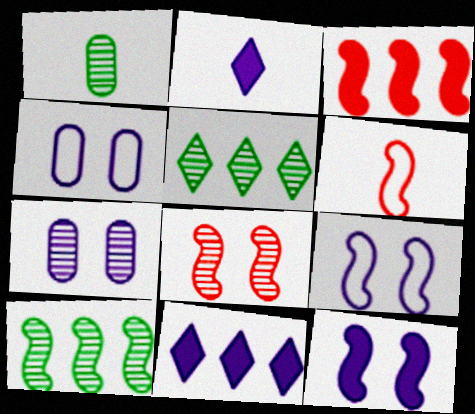[[1, 2, 6], 
[3, 6, 8], 
[6, 10, 12]]